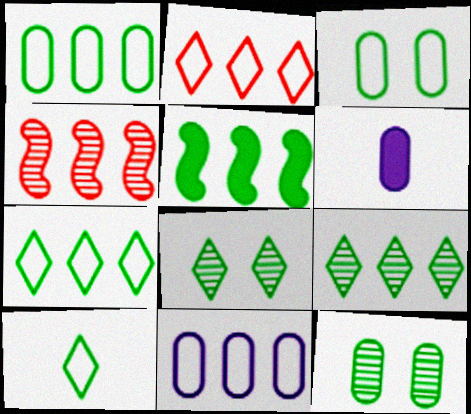[[1, 5, 9], 
[5, 10, 12]]